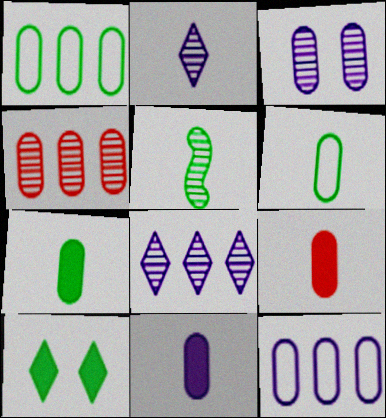[[1, 3, 9], 
[1, 5, 10], 
[3, 11, 12], 
[7, 9, 11]]